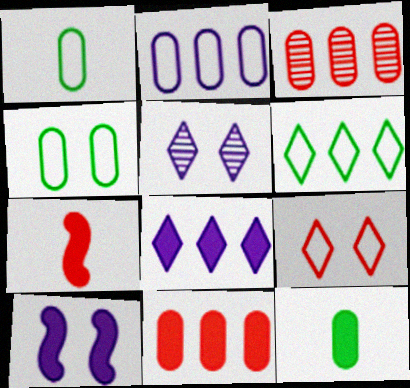[[3, 7, 9]]